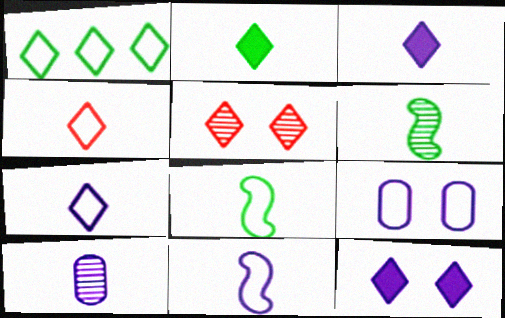[[1, 3, 5], 
[3, 10, 11]]